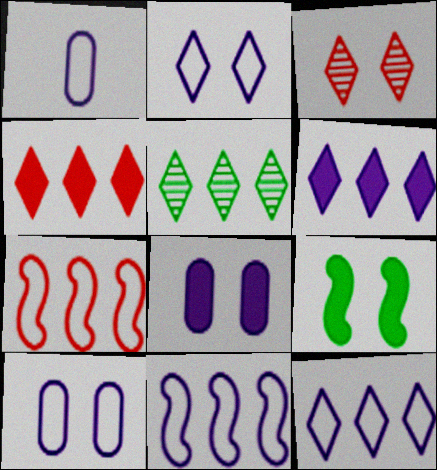[[1, 2, 11], 
[3, 9, 10], 
[4, 5, 12]]